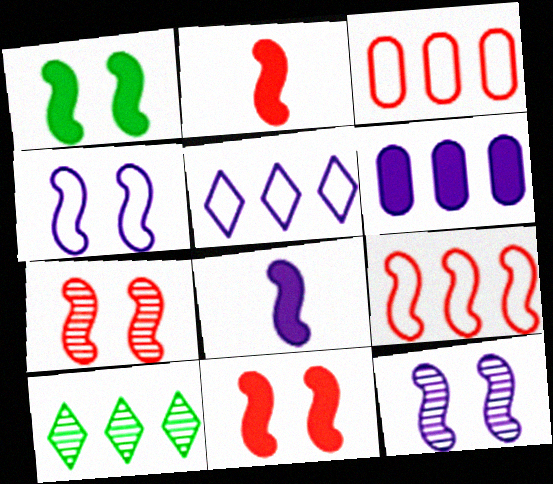[[1, 4, 7], 
[2, 7, 9], 
[6, 9, 10]]